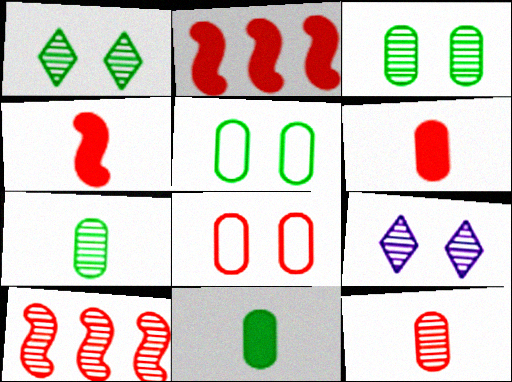[[7, 9, 10]]